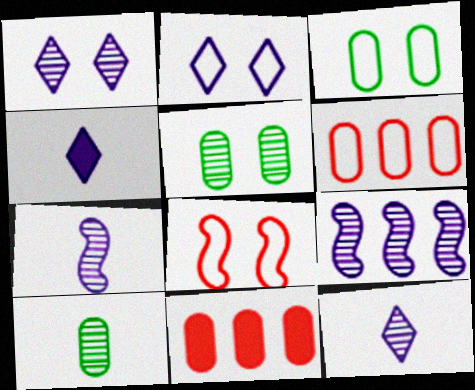[[2, 3, 8]]